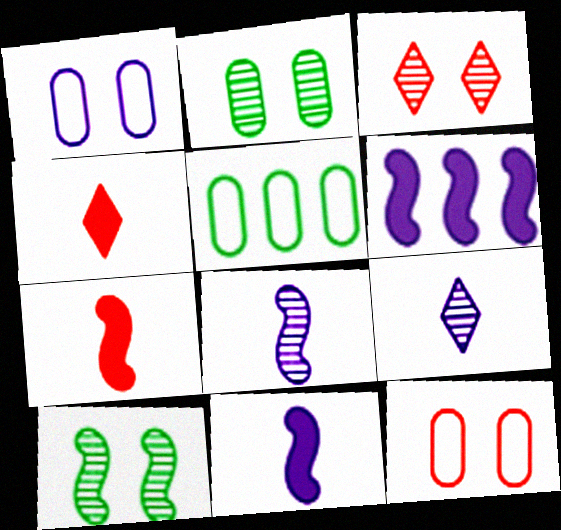[[1, 6, 9], 
[3, 5, 11]]